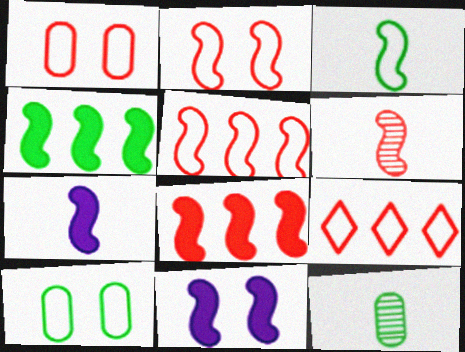[[2, 6, 8], 
[3, 6, 7], 
[9, 11, 12]]